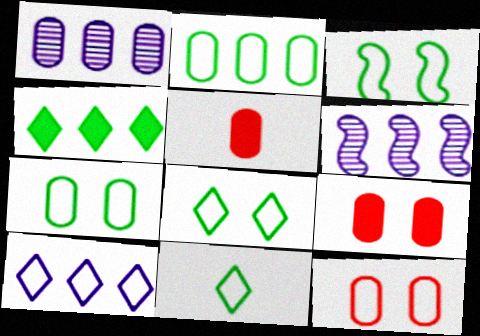[[1, 5, 7], 
[2, 3, 11], 
[3, 7, 8], 
[5, 6, 8], 
[6, 9, 11]]